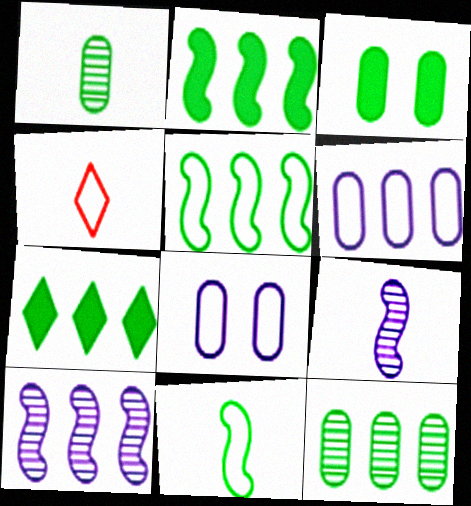[[3, 4, 10], 
[4, 5, 8], 
[5, 7, 12]]